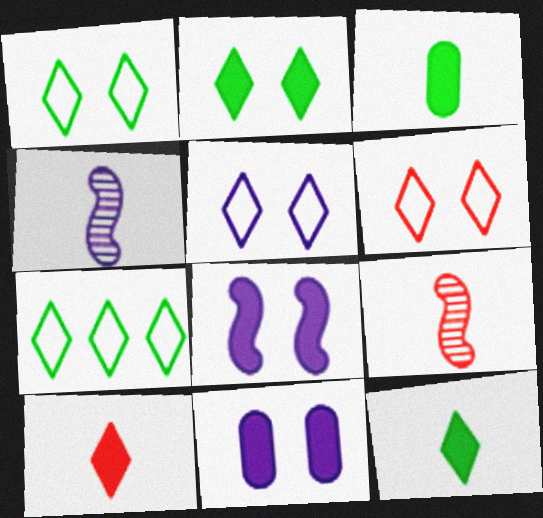[[1, 5, 6], 
[7, 9, 11]]